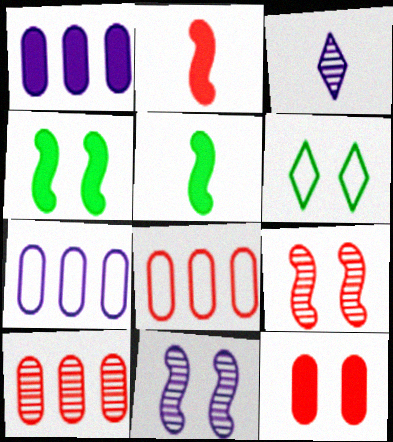[[3, 4, 8], 
[6, 11, 12]]